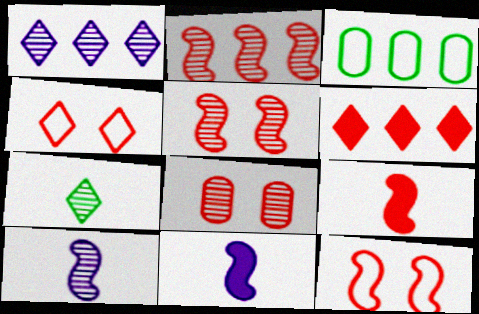[[2, 9, 12]]